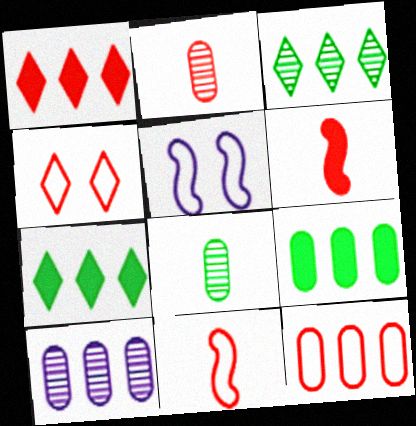[[1, 5, 8], 
[2, 5, 7], 
[4, 11, 12], 
[9, 10, 12]]